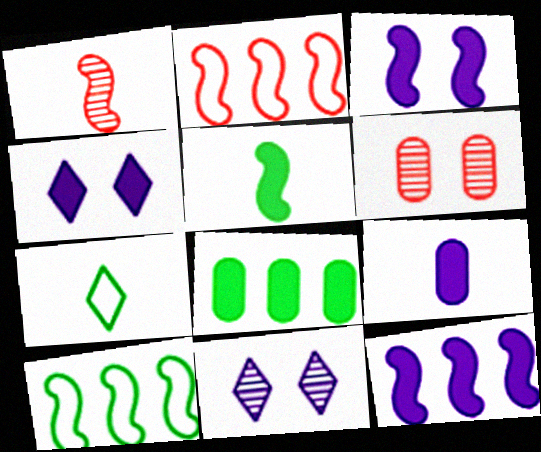[[1, 3, 10], 
[1, 7, 9], 
[4, 9, 12], 
[6, 7, 12]]